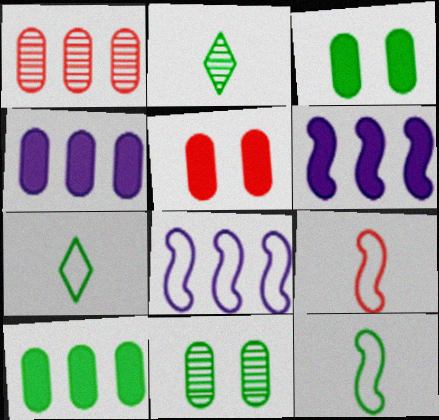[[2, 5, 8]]